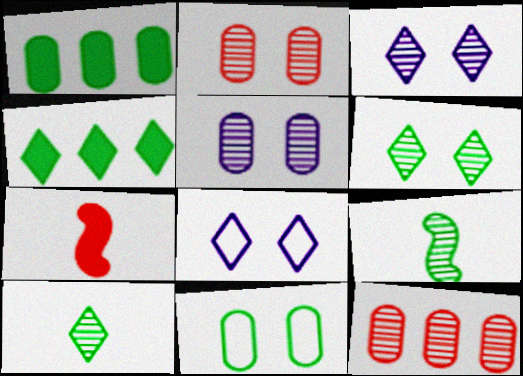[[3, 9, 12], 
[4, 9, 11]]